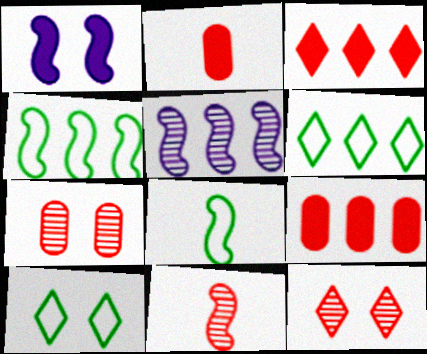[[1, 4, 11], 
[1, 7, 10], 
[2, 5, 10], 
[5, 6, 9]]